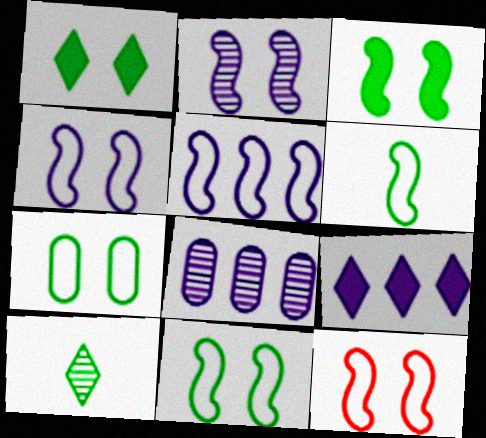[[2, 3, 12], 
[4, 11, 12], 
[5, 6, 12], 
[5, 8, 9]]